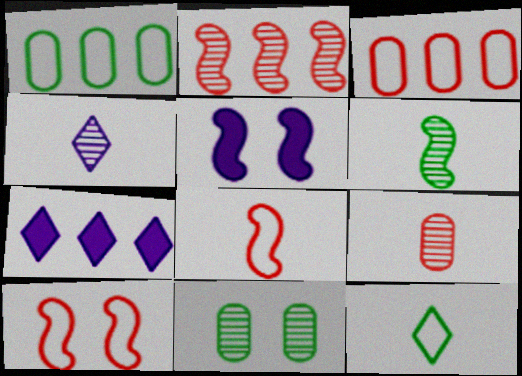[[1, 2, 7], 
[2, 4, 11], 
[4, 6, 9], 
[7, 8, 11]]